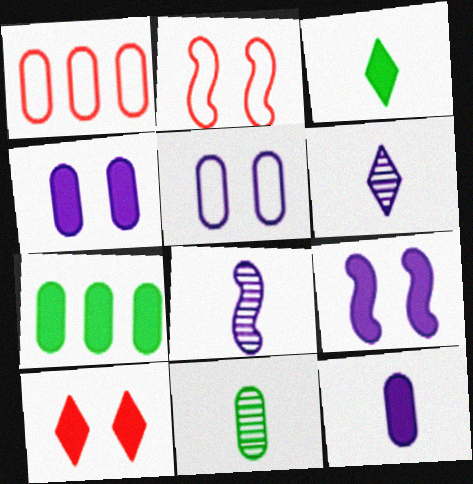[[1, 4, 11], 
[2, 6, 7]]